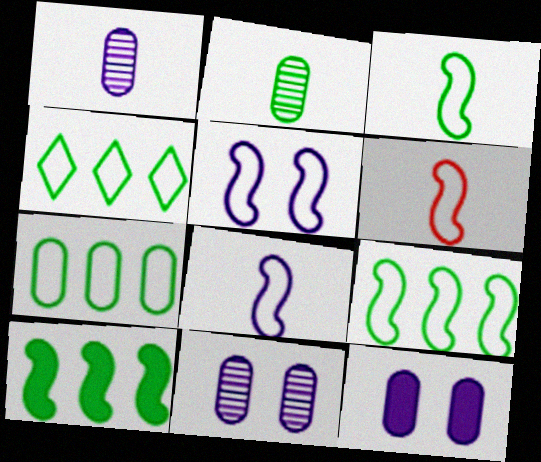[[3, 6, 8], 
[4, 7, 9], 
[5, 6, 9]]